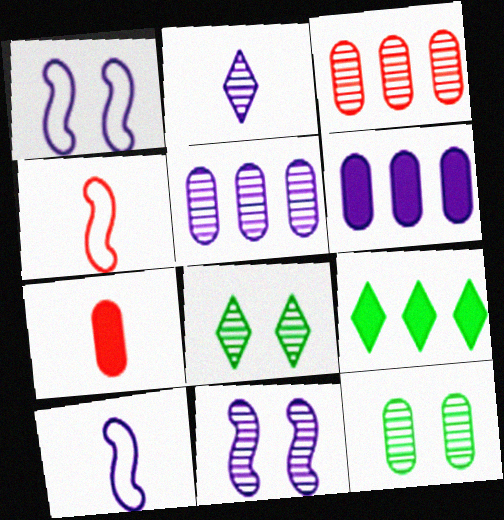[[1, 2, 6], 
[2, 5, 11], 
[4, 6, 8]]